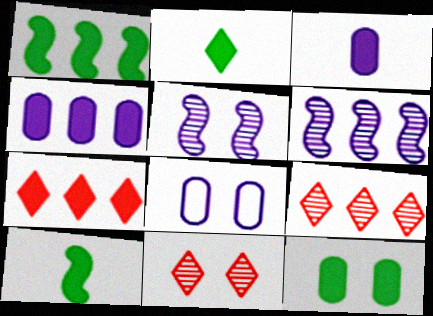[[1, 2, 12], 
[1, 4, 7], 
[8, 9, 10]]